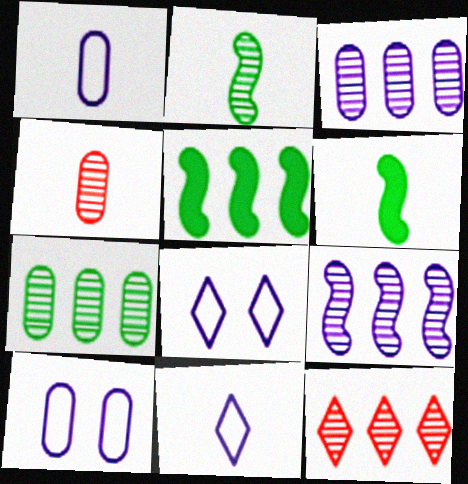[[4, 5, 8], 
[4, 6, 11], 
[6, 10, 12], 
[7, 9, 12]]